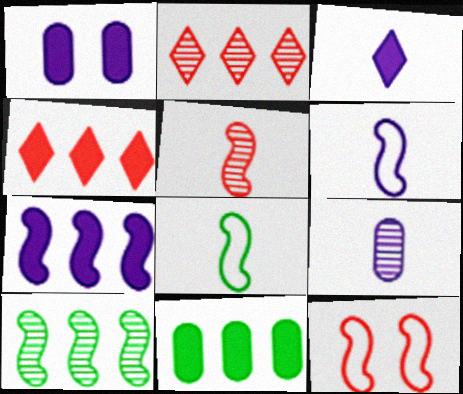[[1, 2, 8], 
[1, 3, 7], 
[3, 6, 9], 
[4, 7, 11]]